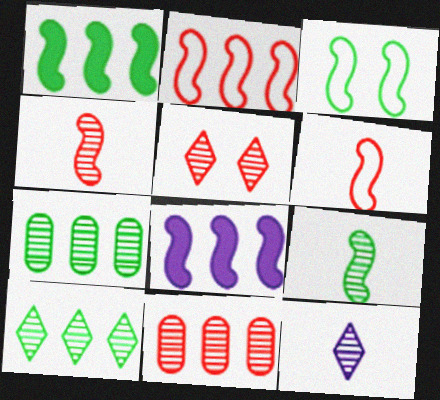[[1, 3, 9], 
[3, 4, 8], 
[4, 5, 11], 
[5, 10, 12]]